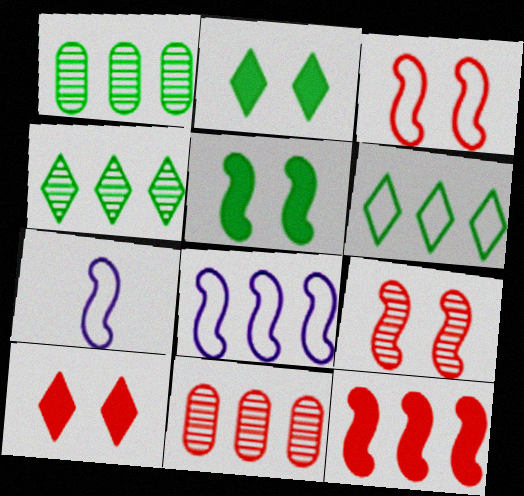[[1, 7, 10], 
[2, 7, 11]]